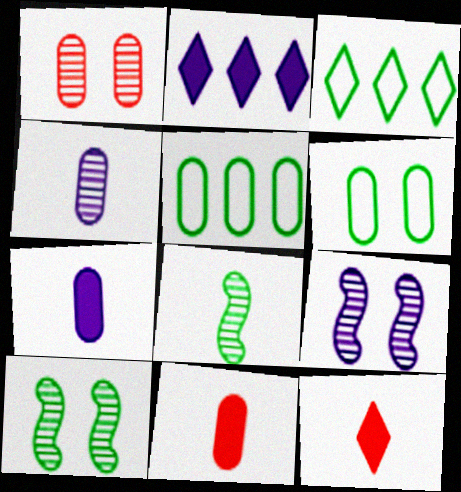[[1, 5, 7], 
[3, 9, 11], 
[5, 9, 12]]